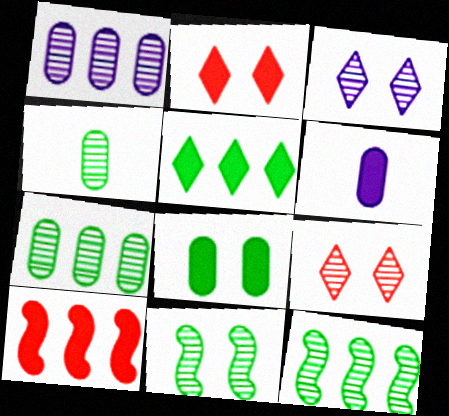[]